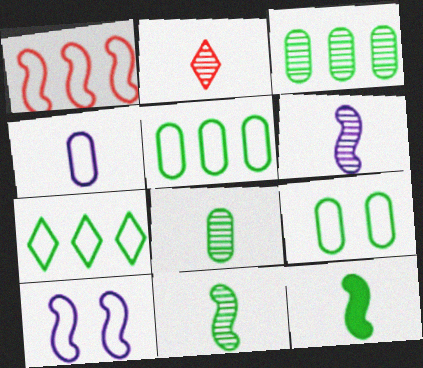[[2, 4, 12], 
[2, 6, 8]]